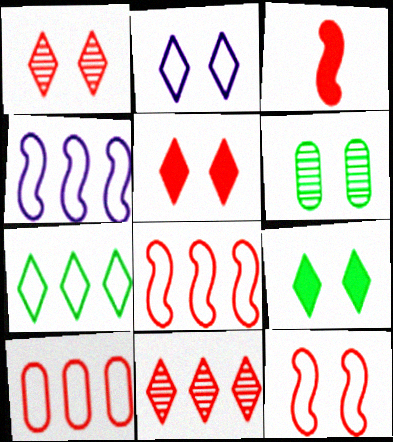[[1, 2, 9], 
[1, 3, 10], 
[4, 7, 10]]